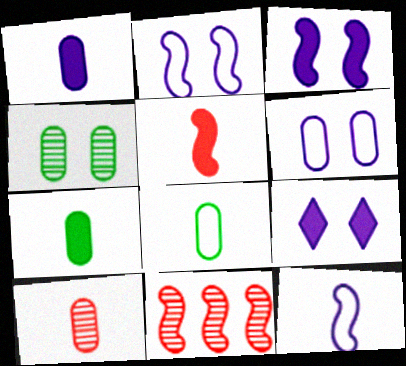[[1, 8, 10], 
[8, 9, 11]]